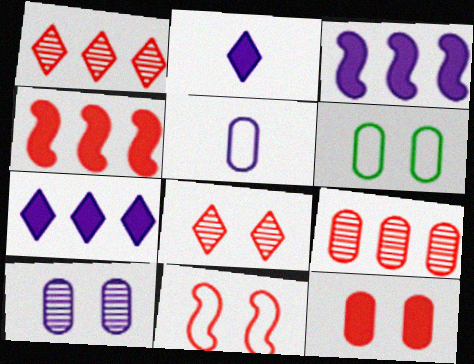[[6, 10, 12], 
[8, 11, 12]]